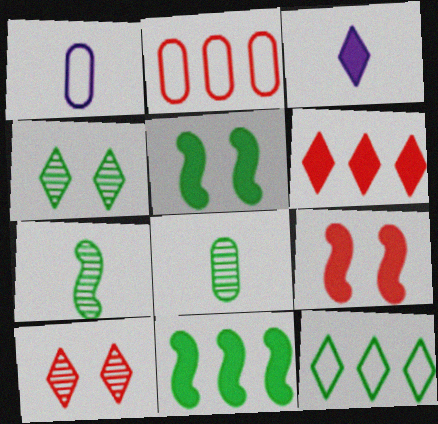[[1, 10, 11], 
[3, 10, 12], 
[5, 8, 12]]